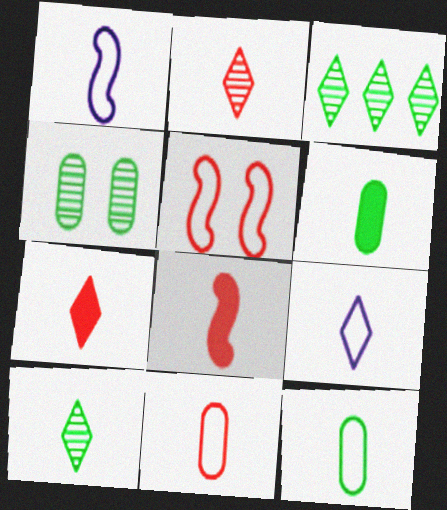[[1, 2, 6], 
[2, 8, 11], 
[7, 9, 10]]